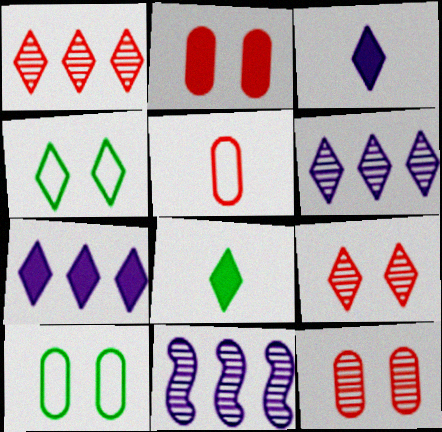[[1, 3, 4]]